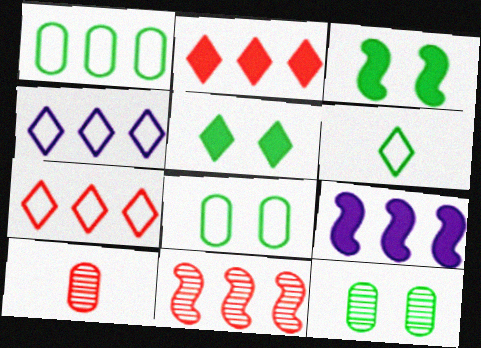[[3, 4, 10]]